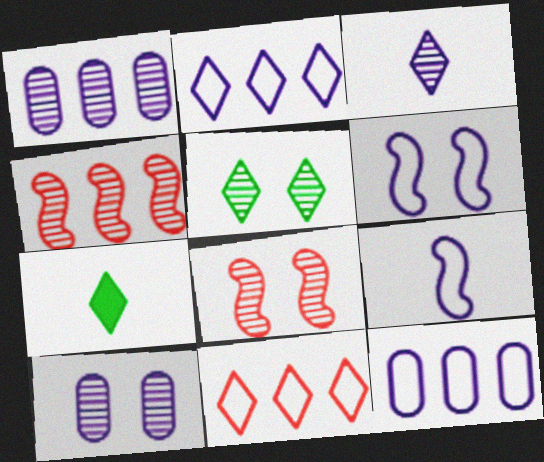[[5, 8, 10], 
[7, 8, 12]]